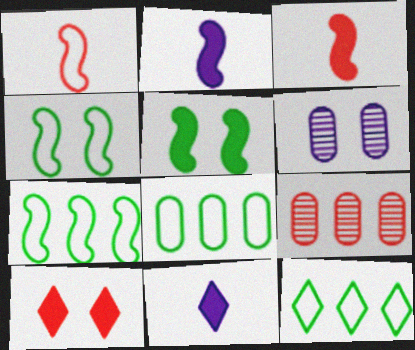[[1, 9, 10], 
[3, 6, 12], 
[4, 6, 10], 
[4, 9, 11], 
[7, 8, 12]]